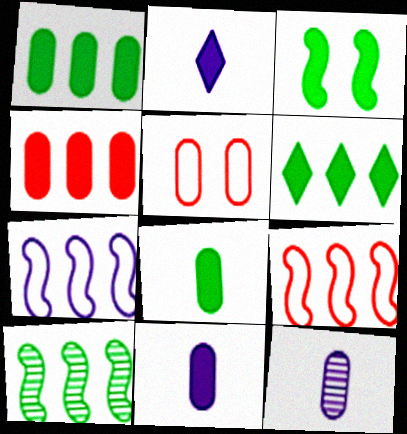[[1, 5, 12], 
[2, 3, 4], 
[2, 5, 10], 
[3, 6, 8]]